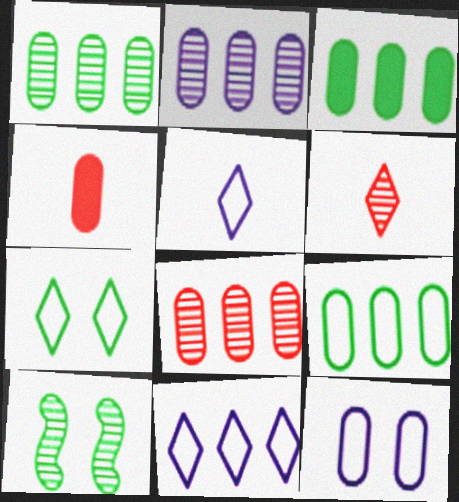[[1, 2, 8], 
[1, 3, 9], 
[1, 4, 12], 
[2, 6, 10], 
[4, 10, 11]]